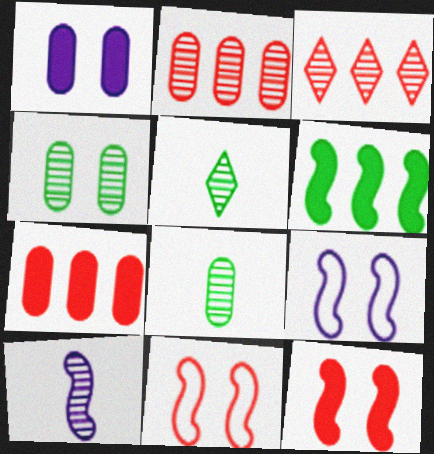[[3, 4, 10], 
[5, 7, 9], 
[6, 10, 11]]